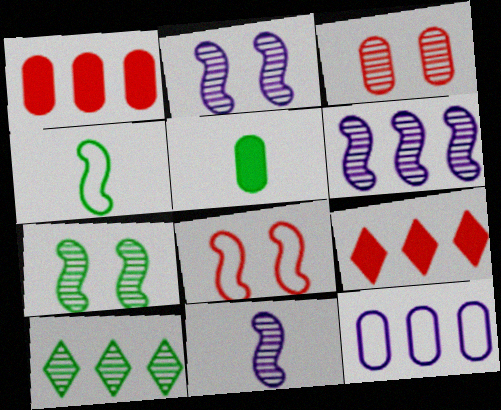[[2, 6, 11], 
[3, 5, 12], 
[3, 10, 11]]